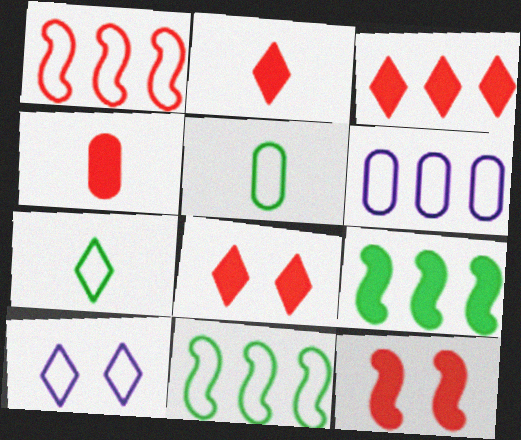[[1, 5, 10], 
[2, 3, 8], 
[3, 4, 12]]